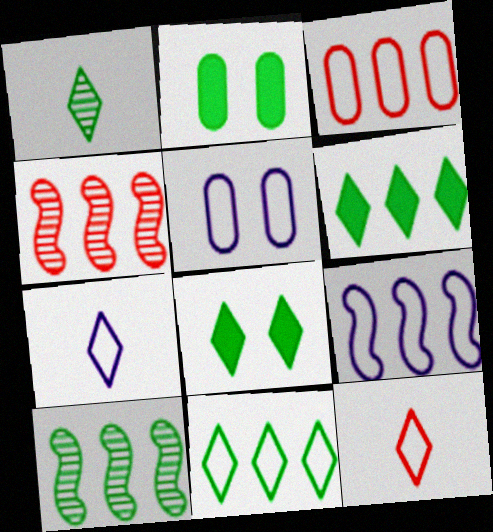[[1, 8, 11], 
[2, 4, 7], 
[3, 9, 11], 
[5, 7, 9]]